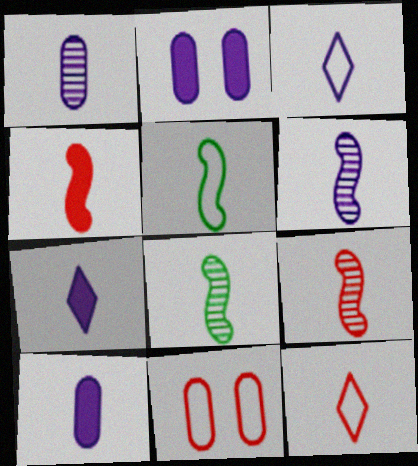[[3, 6, 10], 
[4, 5, 6], 
[6, 8, 9], 
[8, 10, 12]]